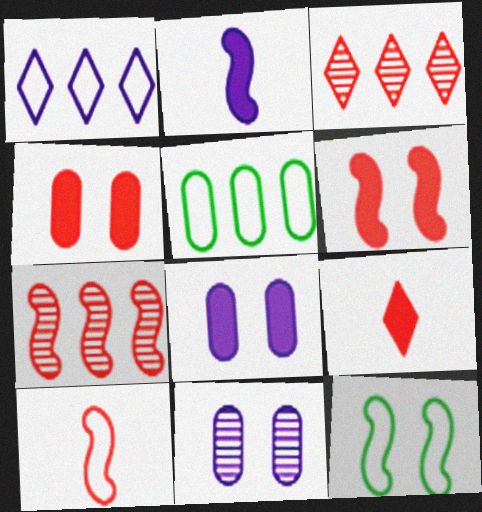[[1, 2, 11], 
[2, 7, 12], 
[3, 4, 10], 
[6, 7, 10]]